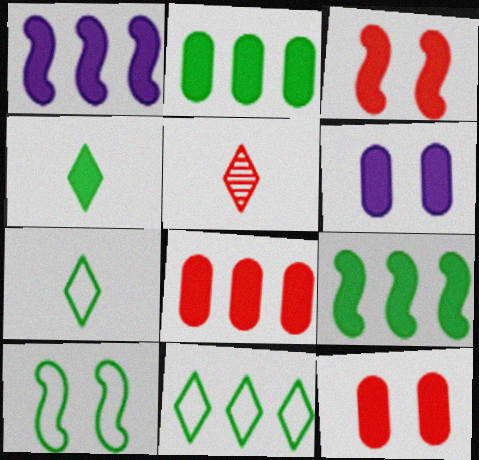[[1, 4, 12]]